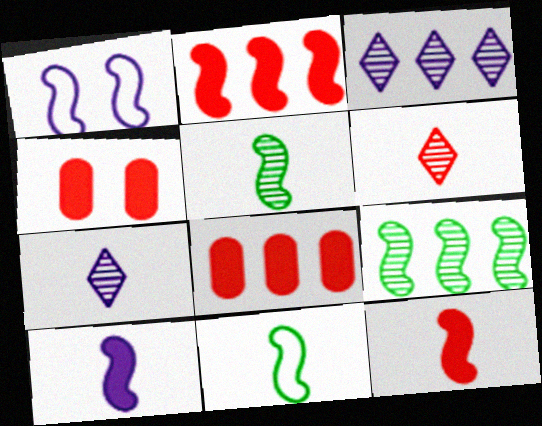[[1, 2, 5], 
[1, 9, 12], 
[3, 4, 11]]